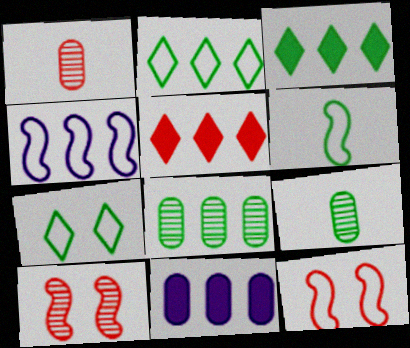[[1, 5, 12], 
[4, 5, 8], 
[4, 6, 12]]